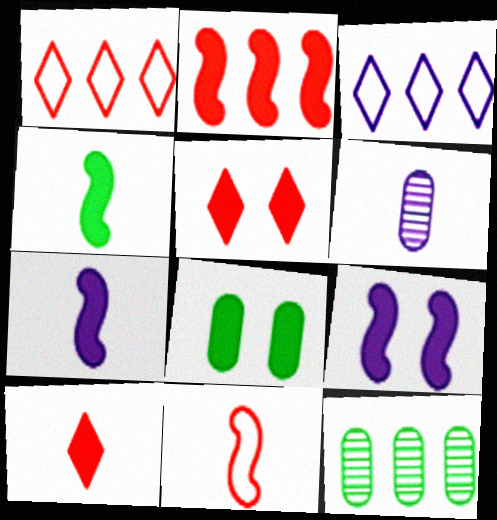[[2, 3, 12], 
[2, 4, 9], 
[3, 6, 9], 
[5, 8, 9]]